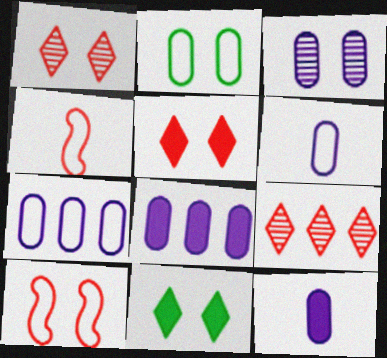[[3, 6, 8], 
[3, 7, 12], 
[3, 10, 11]]